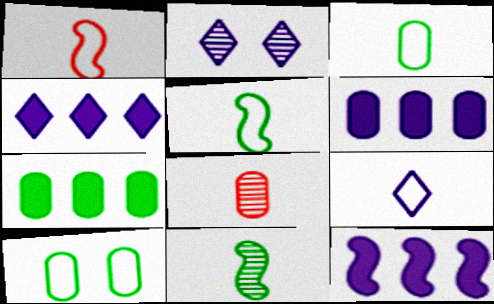[[1, 2, 7], 
[1, 3, 9], 
[2, 4, 9], 
[4, 6, 12], 
[6, 8, 10]]